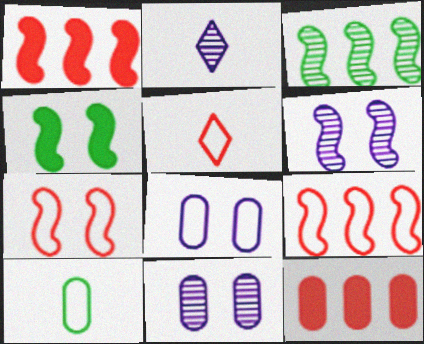[[4, 6, 7], 
[10, 11, 12]]